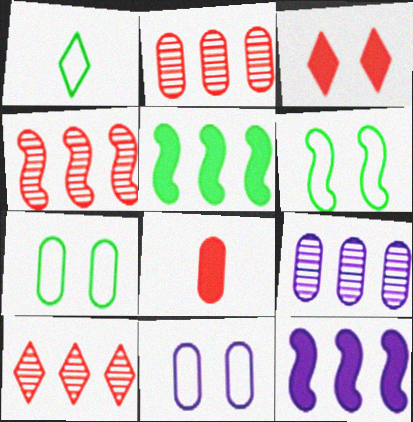[[2, 4, 10], 
[7, 8, 9]]